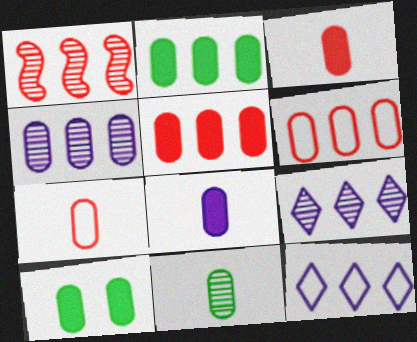[[1, 2, 12], 
[2, 4, 6], 
[4, 7, 10], 
[5, 8, 10], 
[7, 8, 11]]